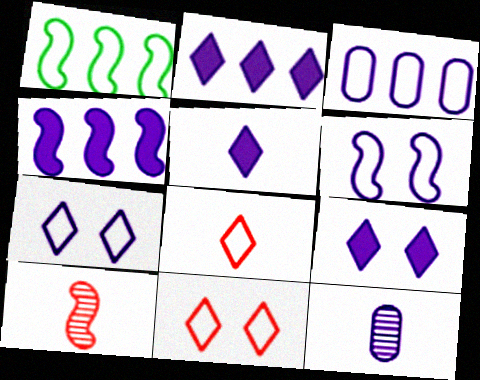[[2, 5, 9], 
[2, 6, 12], 
[4, 7, 12]]